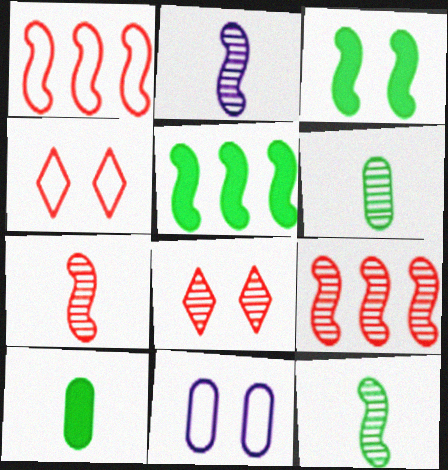[[1, 2, 3], 
[2, 7, 12], 
[3, 8, 11]]